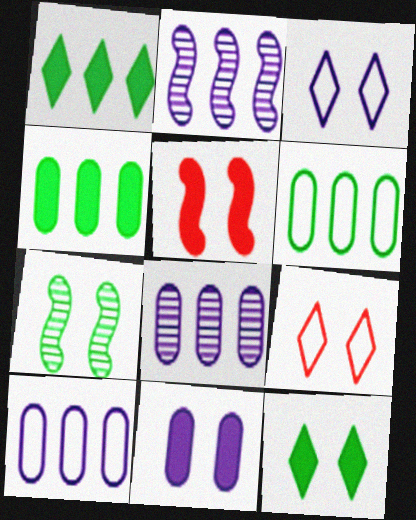[[5, 11, 12], 
[7, 9, 11]]